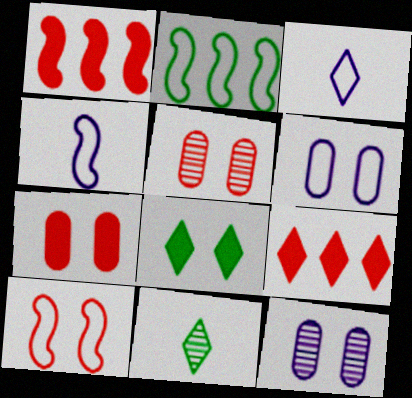[[1, 6, 11], 
[2, 4, 10], 
[8, 10, 12]]